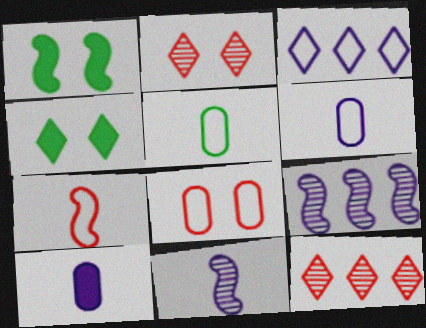[[1, 6, 12], 
[1, 7, 9]]